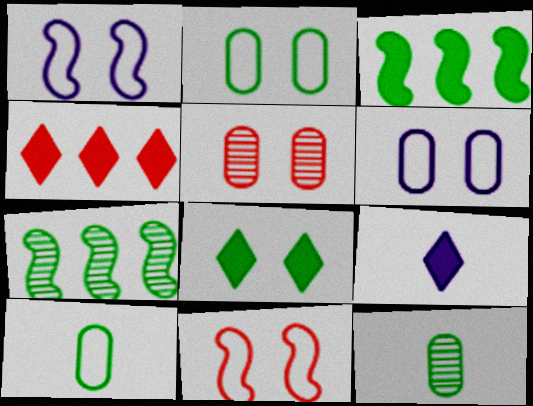[[1, 4, 12], 
[1, 5, 8], 
[4, 8, 9], 
[7, 8, 10]]